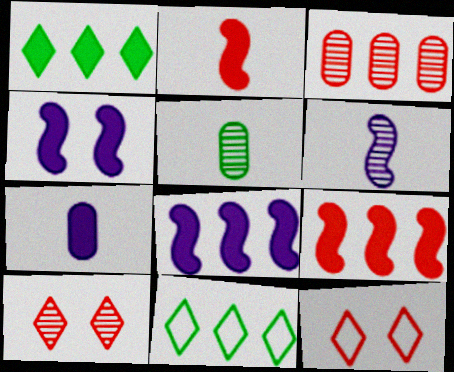[[2, 3, 12], 
[3, 8, 11], 
[5, 8, 12]]